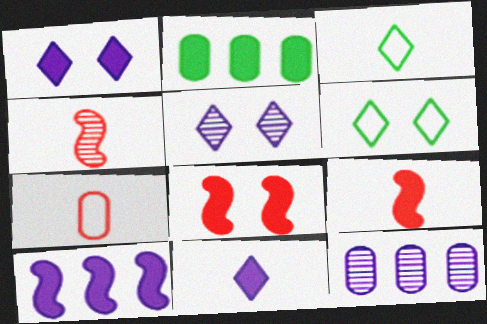[[1, 2, 9], 
[2, 8, 11], 
[3, 8, 12], 
[6, 9, 12]]